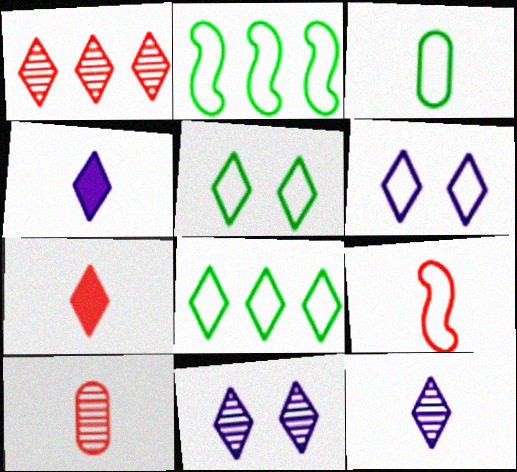[[1, 4, 5], 
[2, 3, 5], 
[7, 8, 11], 
[7, 9, 10]]